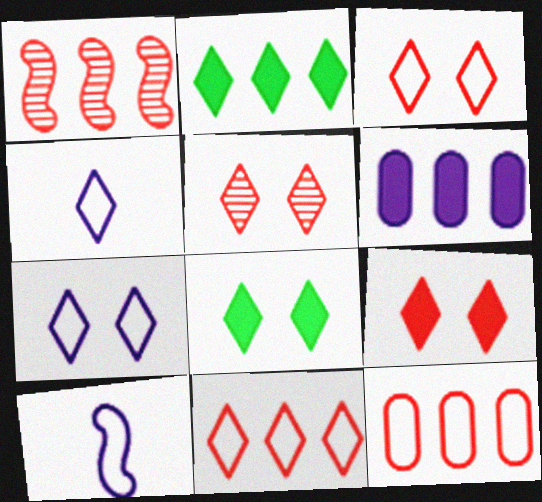[[2, 4, 5], 
[3, 5, 9], 
[5, 7, 8]]